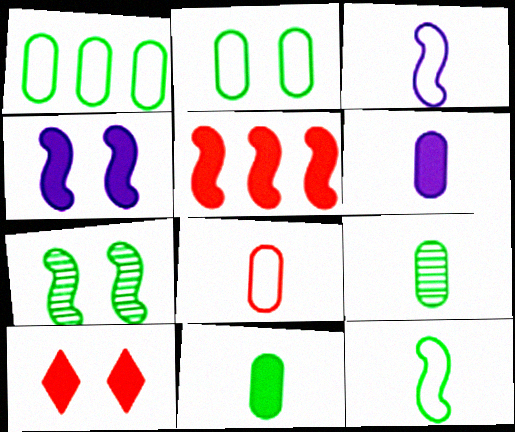[[3, 5, 7], 
[6, 8, 9]]